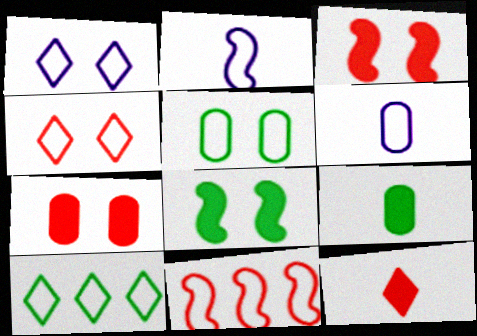[]